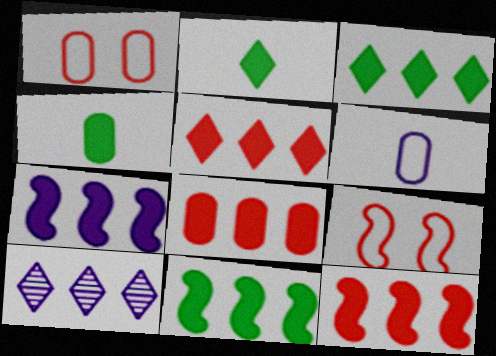[[3, 7, 8], 
[4, 9, 10], 
[5, 8, 12], 
[7, 11, 12]]